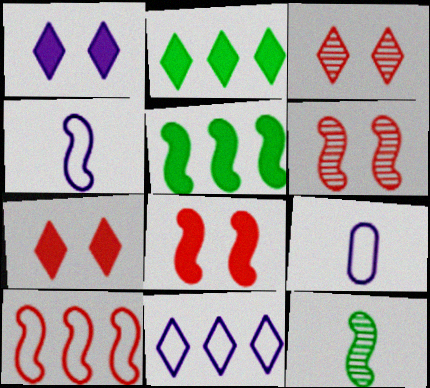[[2, 6, 9], 
[3, 5, 9], 
[4, 5, 6]]